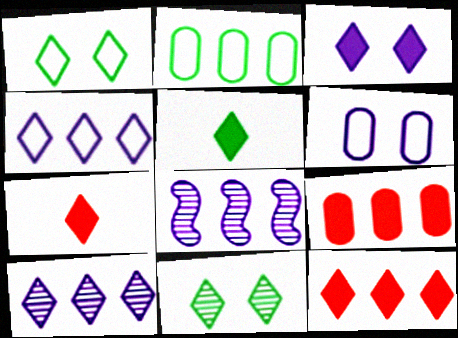[[1, 7, 10], 
[2, 8, 12], 
[3, 5, 12], 
[4, 7, 11]]